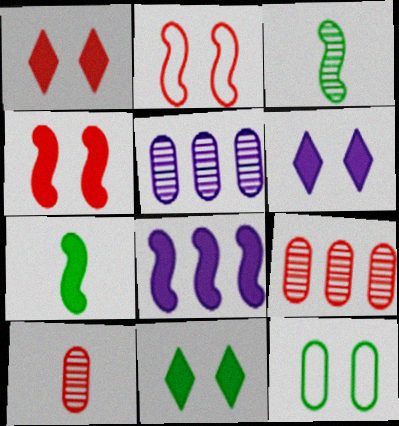[[1, 6, 11], 
[2, 3, 8], 
[4, 7, 8]]